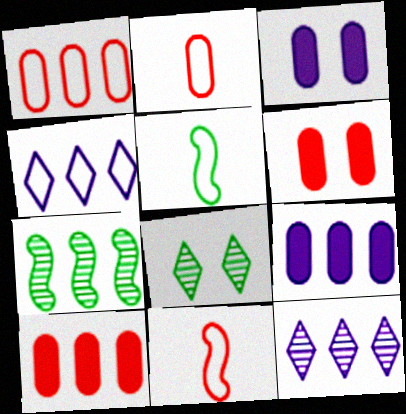[[4, 7, 10], 
[5, 6, 12], 
[8, 9, 11]]